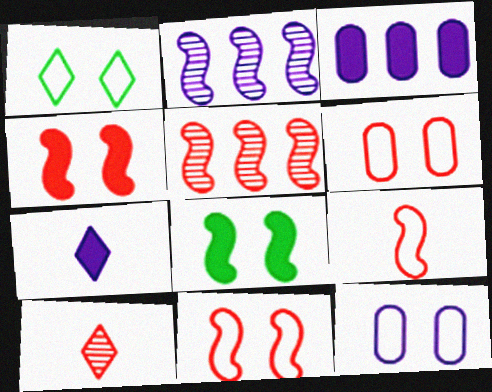[[1, 11, 12], 
[2, 7, 12], 
[2, 8, 9], 
[4, 5, 9]]